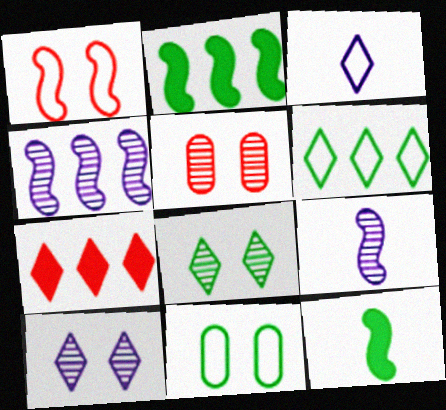[[1, 2, 9], 
[1, 4, 12], 
[2, 3, 5], 
[3, 7, 8], 
[7, 9, 11]]